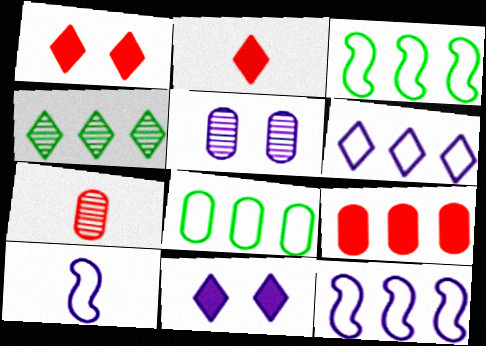[[2, 3, 5], 
[3, 7, 11], 
[4, 9, 12]]